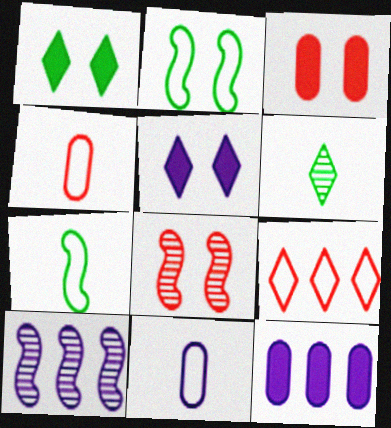[[1, 4, 10], 
[2, 9, 11], 
[5, 6, 9], 
[5, 10, 11]]